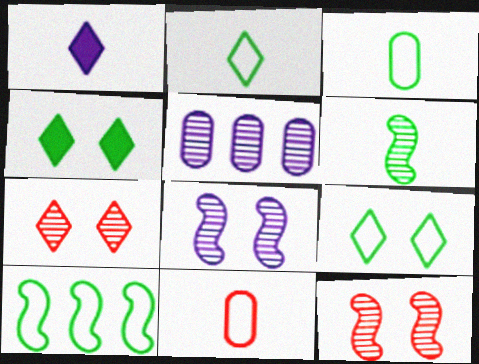[[1, 6, 11], 
[3, 9, 10], 
[5, 6, 7]]